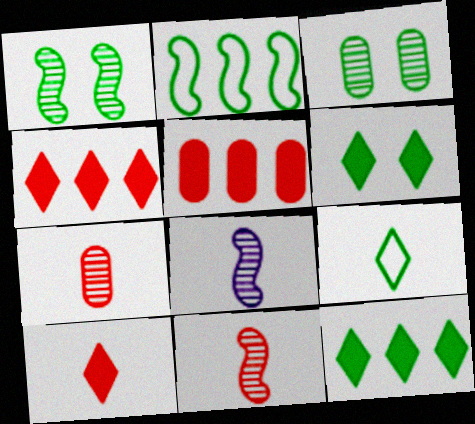[]